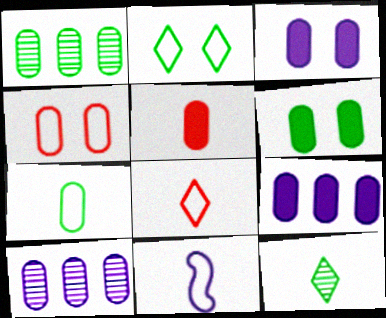[[1, 6, 7], 
[5, 6, 9], 
[5, 11, 12], 
[7, 8, 11]]